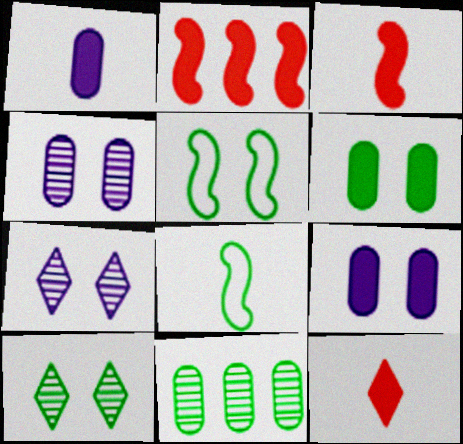[[5, 6, 10]]